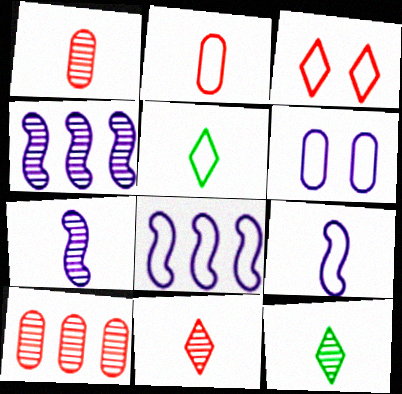[[1, 7, 12], 
[2, 5, 9]]